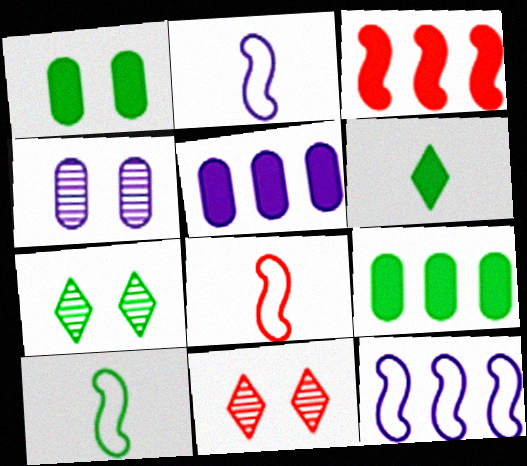[[2, 8, 10], 
[2, 9, 11], 
[5, 7, 8], 
[5, 10, 11], 
[7, 9, 10]]